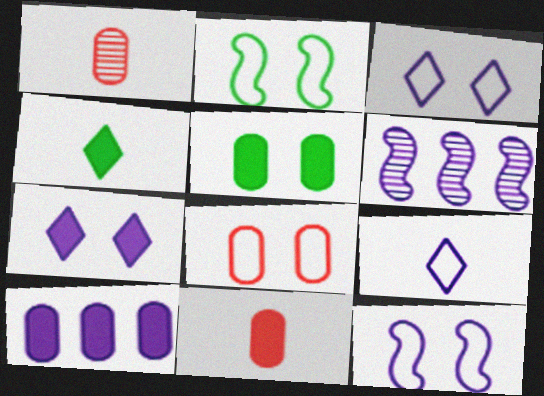[[2, 3, 8], 
[4, 6, 8], 
[5, 10, 11]]